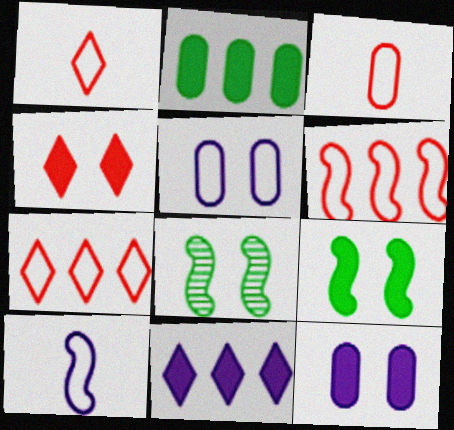[[3, 8, 11], 
[4, 5, 8], 
[4, 9, 12]]